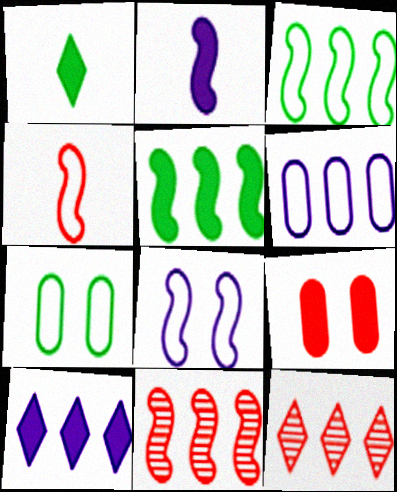[[2, 7, 12], 
[3, 4, 8], 
[4, 9, 12], 
[5, 6, 12]]